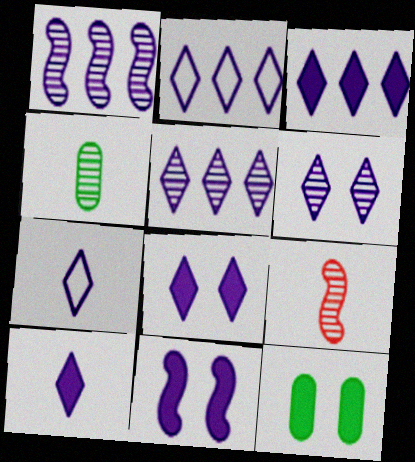[[2, 3, 5], 
[2, 6, 10], 
[2, 9, 12], 
[3, 6, 7], 
[3, 8, 10], 
[5, 7, 8]]